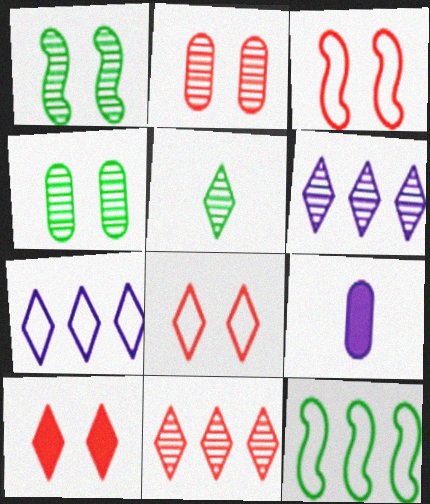[[2, 3, 10], 
[5, 7, 10]]